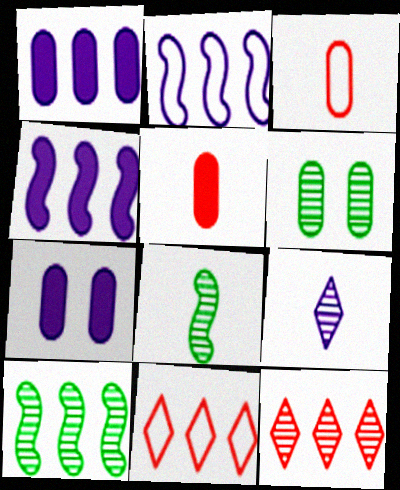[[1, 3, 6], 
[1, 10, 11], 
[2, 7, 9], 
[7, 8, 11]]